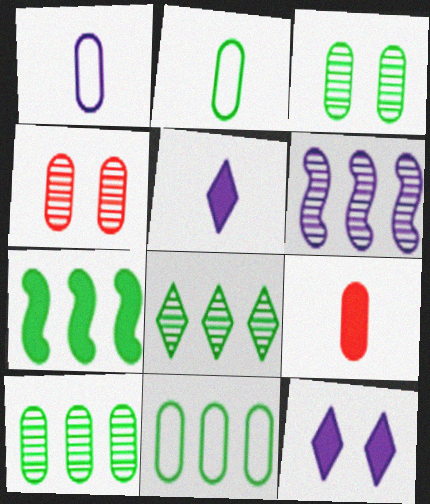[[1, 6, 12], 
[7, 8, 11], 
[7, 9, 12]]